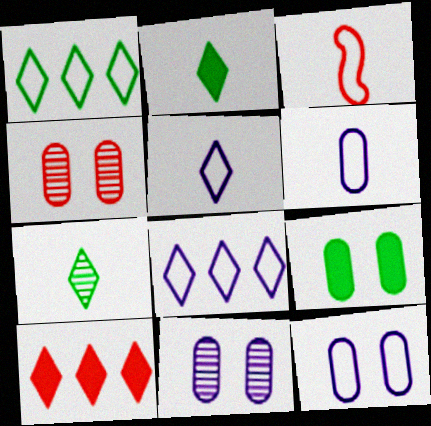[[1, 3, 12], 
[3, 4, 10], 
[4, 9, 12]]